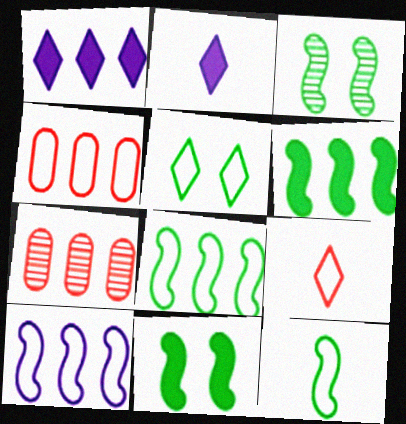[[1, 7, 8], 
[2, 3, 4], 
[3, 6, 12]]